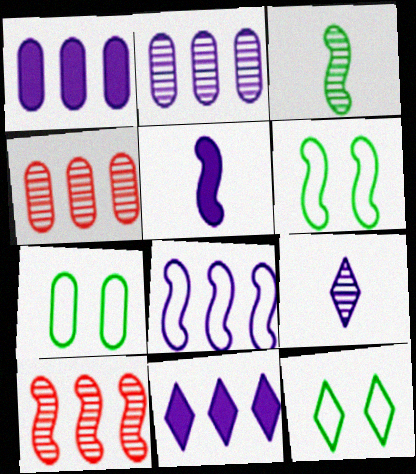[[2, 8, 11], 
[4, 5, 12], 
[5, 6, 10], 
[6, 7, 12]]